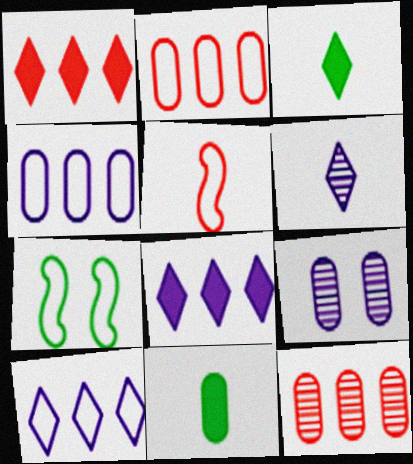[[2, 9, 11], 
[5, 6, 11]]